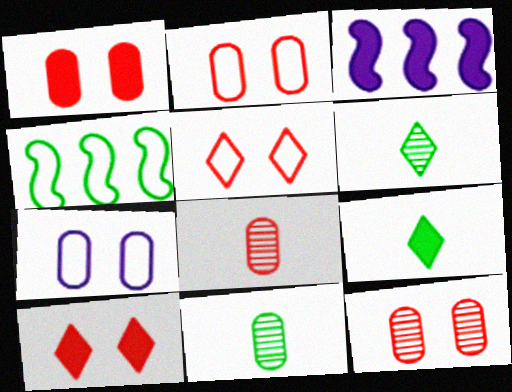[[1, 2, 12], 
[1, 3, 9], 
[2, 3, 6], 
[3, 5, 11]]